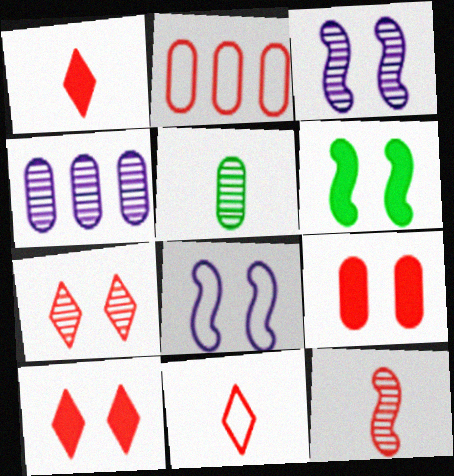[[2, 10, 12], 
[4, 6, 11]]